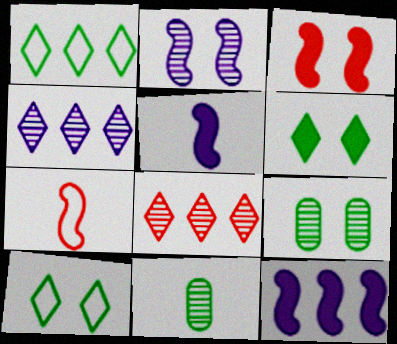[[2, 8, 11]]